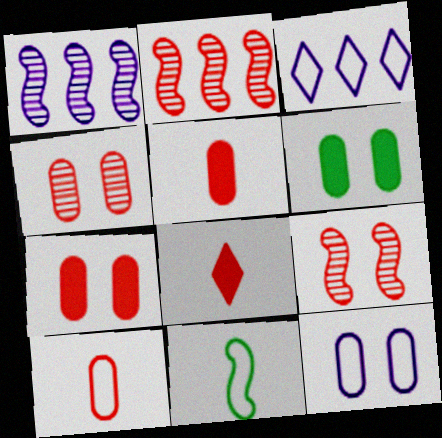[[4, 6, 12]]